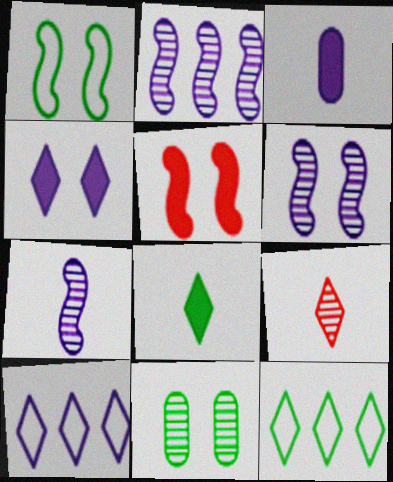[[1, 5, 6], 
[2, 6, 7], 
[2, 9, 11], 
[3, 6, 10], 
[4, 9, 12]]